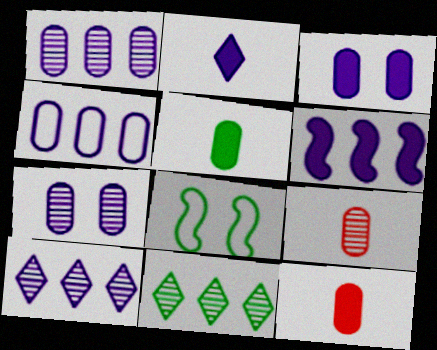[[2, 3, 6], 
[4, 6, 10], 
[5, 8, 11], 
[8, 10, 12]]